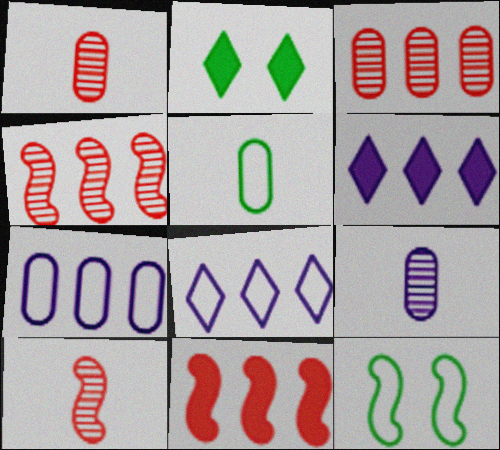[[1, 6, 12], 
[2, 7, 10]]